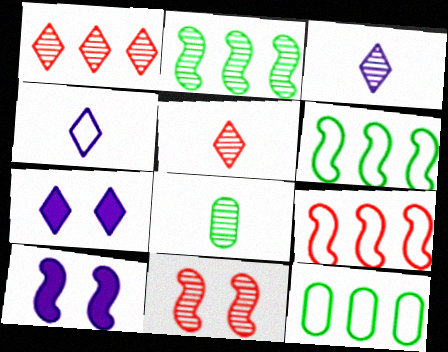[[5, 10, 12], 
[7, 8, 9]]